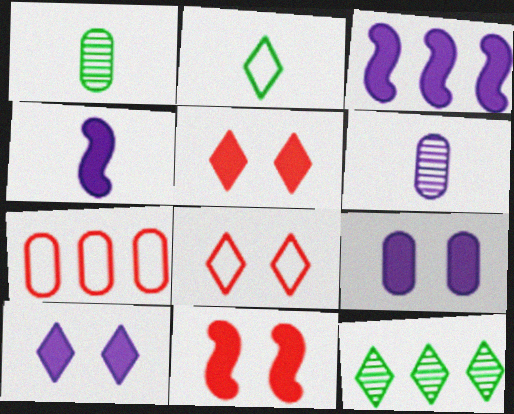[[1, 3, 8], 
[1, 7, 9], 
[3, 7, 12]]